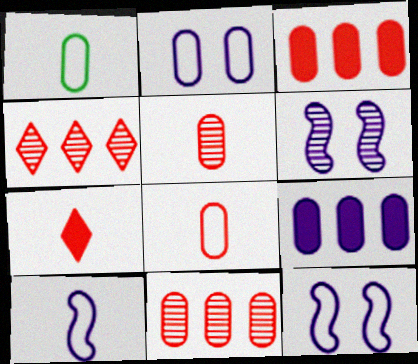[]